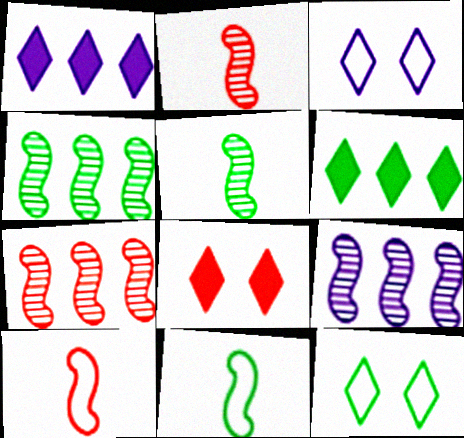[[4, 7, 9]]